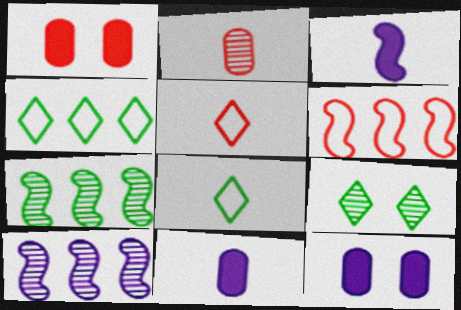[[1, 8, 10], 
[2, 3, 8], 
[2, 9, 10], 
[5, 7, 12], 
[6, 9, 11]]